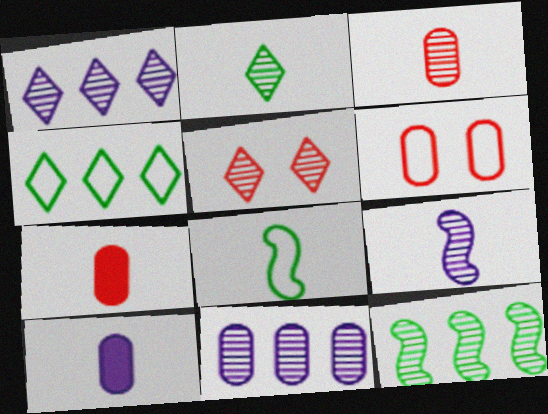[[1, 2, 5], 
[2, 3, 9]]